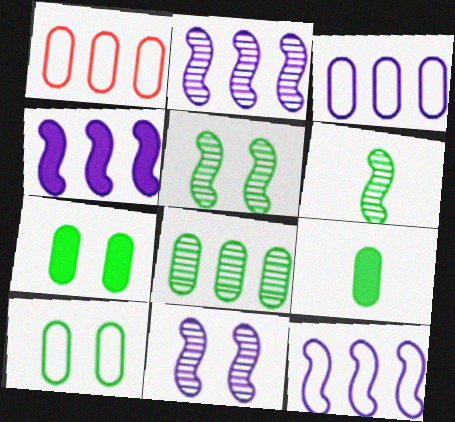[[2, 4, 12], 
[8, 9, 10]]